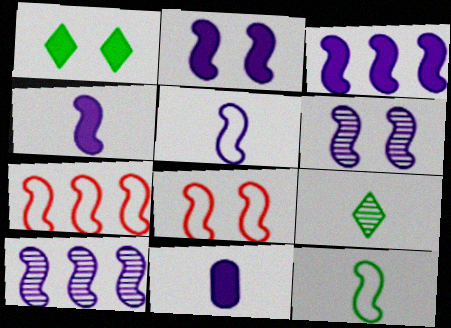[[2, 3, 4], 
[2, 5, 10], 
[3, 5, 6]]